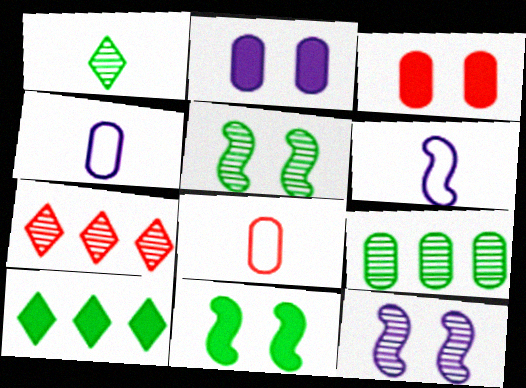[[1, 5, 9], 
[2, 8, 9], 
[3, 4, 9], 
[4, 7, 11], 
[8, 10, 12]]